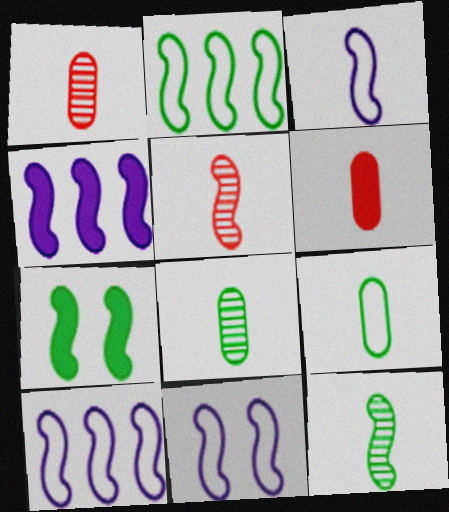[[2, 7, 12], 
[3, 10, 11], 
[5, 7, 10]]